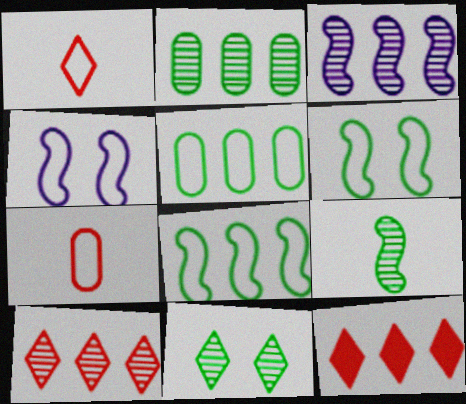[[1, 4, 5], 
[2, 3, 10], 
[2, 9, 11], 
[3, 5, 12]]